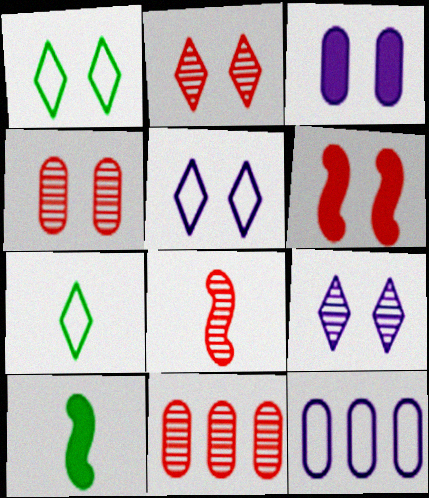[[2, 8, 11], 
[2, 10, 12], 
[5, 10, 11]]